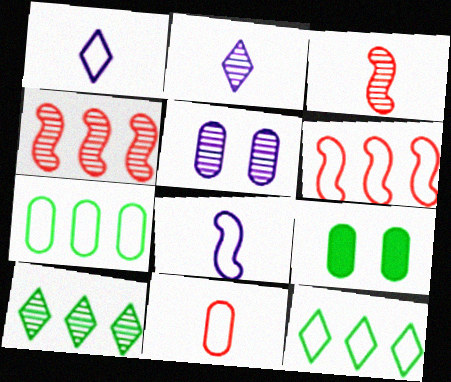[[1, 4, 9], 
[2, 6, 9], 
[3, 5, 10]]